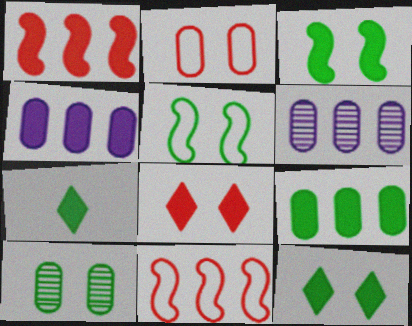[[3, 7, 9], 
[5, 10, 12]]